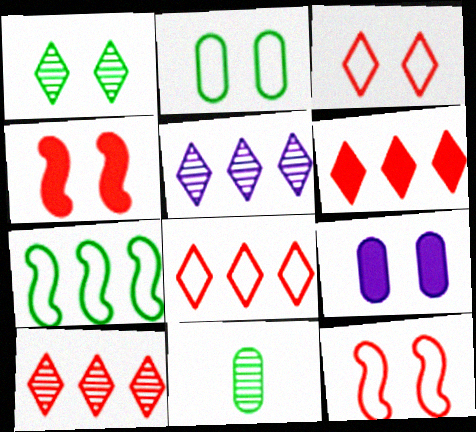[[1, 9, 12], 
[6, 8, 10]]